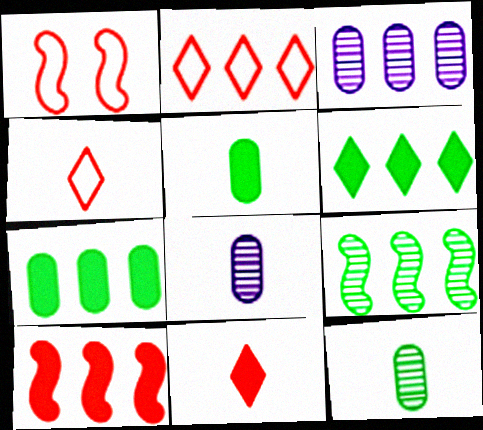[[1, 6, 8]]